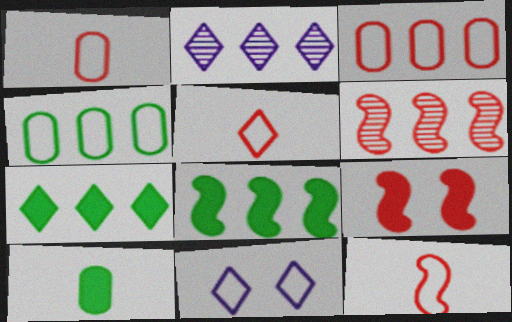[[1, 5, 12], 
[2, 3, 8], 
[4, 11, 12], 
[6, 9, 12], 
[6, 10, 11]]